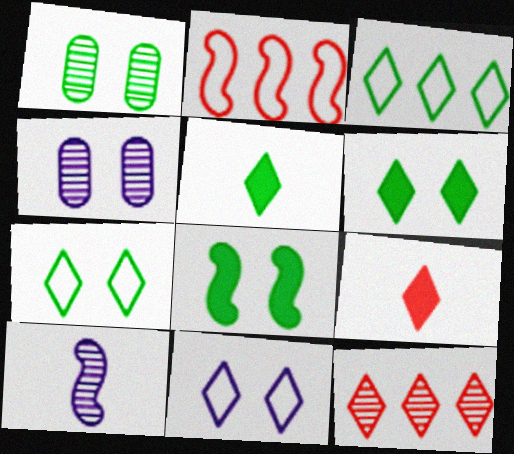[[1, 7, 8], 
[1, 10, 12], 
[2, 4, 5], 
[2, 8, 10], 
[5, 11, 12]]